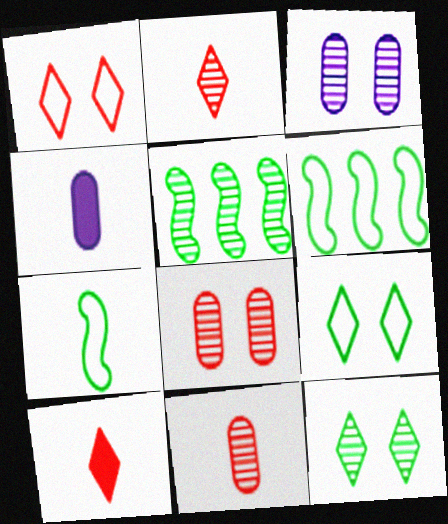[[1, 4, 5], 
[2, 3, 5], 
[2, 4, 7], 
[3, 6, 10]]